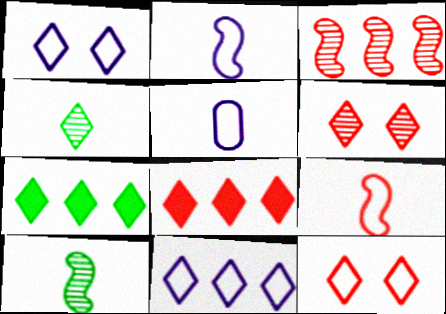[[1, 4, 8]]